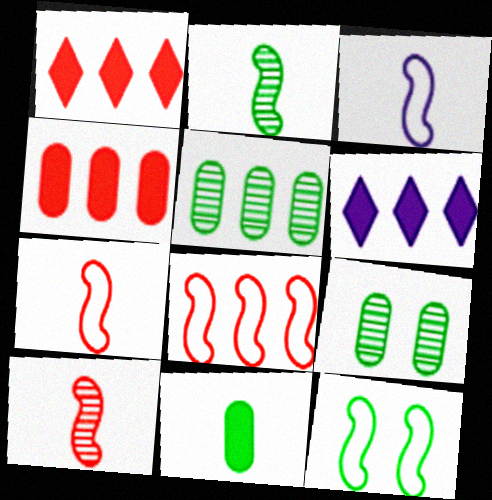[[1, 3, 9], 
[3, 8, 12], 
[5, 6, 8], 
[6, 7, 9]]